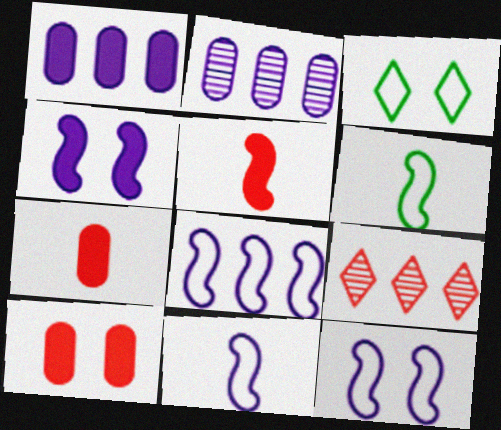[[2, 3, 5], 
[8, 11, 12]]